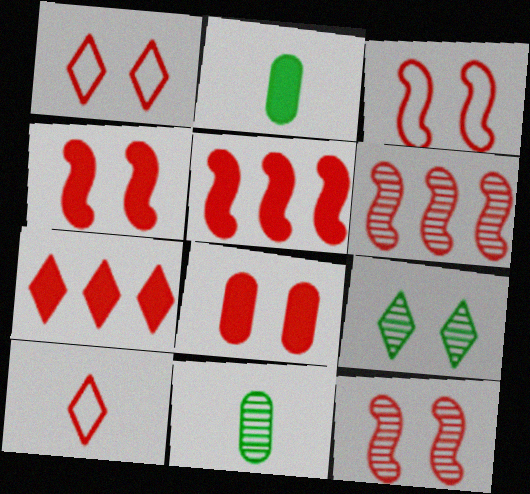[[1, 8, 12], 
[3, 4, 12], 
[6, 8, 10]]